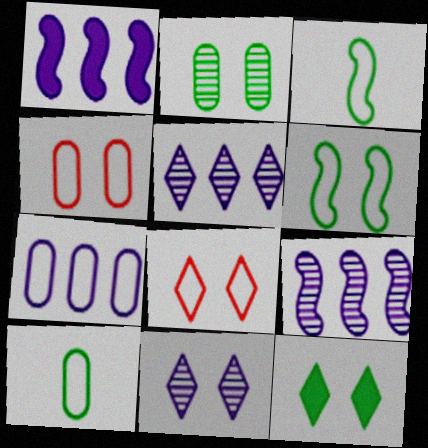[[1, 5, 7], 
[2, 6, 12], 
[3, 7, 8], 
[4, 7, 10], 
[8, 11, 12]]